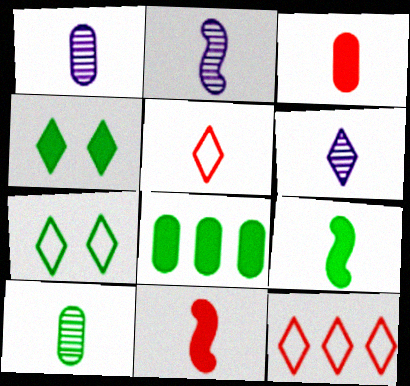[[1, 2, 6], 
[1, 5, 9], 
[4, 6, 12], 
[4, 8, 9]]